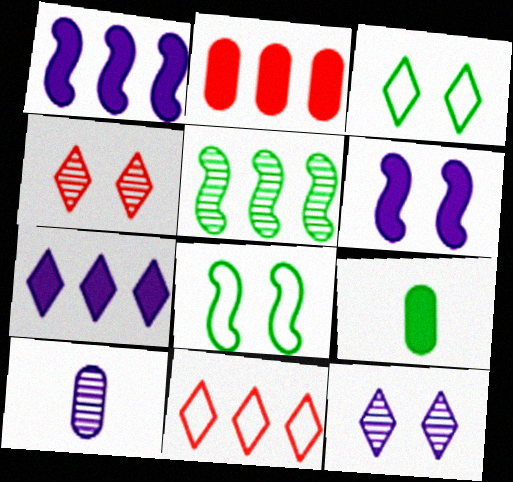[[3, 5, 9], 
[4, 5, 10]]